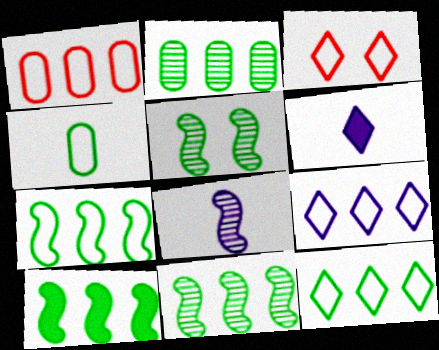[[1, 5, 6], 
[1, 7, 9], 
[2, 10, 12], 
[7, 10, 11]]